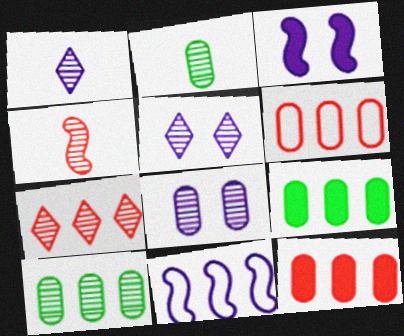[[1, 2, 4], 
[4, 5, 10], 
[7, 9, 11]]